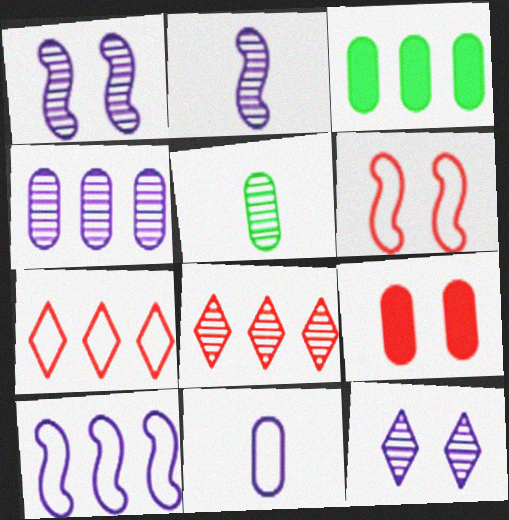[[1, 5, 8], 
[2, 4, 12], 
[3, 8, 10]]